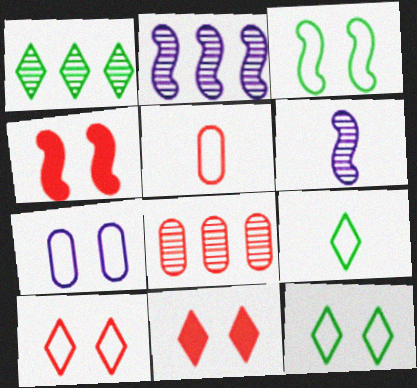[[1, 2, 8], 
[3, 7, 10]]